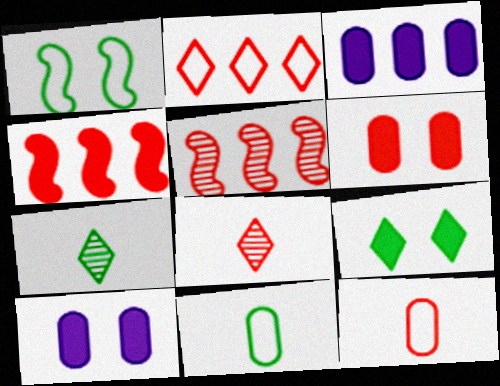[[1, 3, 8]]